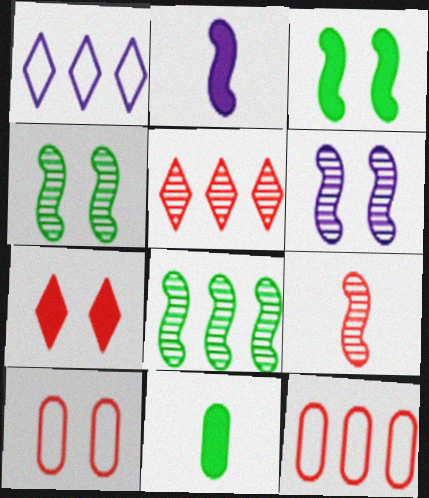[[6, 8, 9], 
[7, 9, 12]]